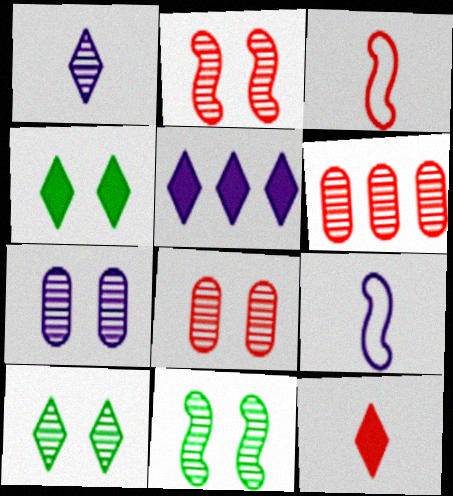[[1, 6, 11], 
[2, 7, 10], 
[4, 5, 12], 
[4, 6, 9], 
[5, 7, 9]]